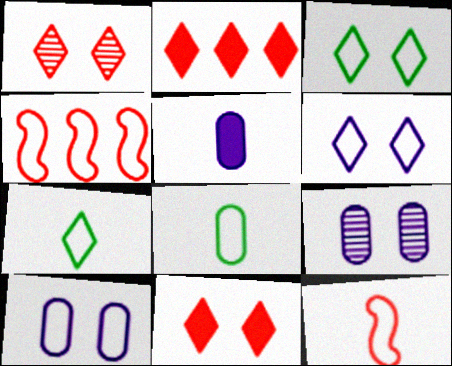[[4, 6, 8], 
[4, 7, 10]]